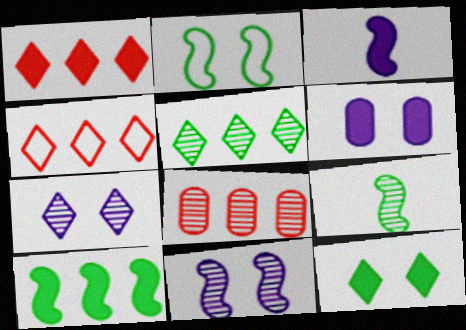[[2, 9, 10], 
[4, 6, 9], 
[7, 8, 9]]